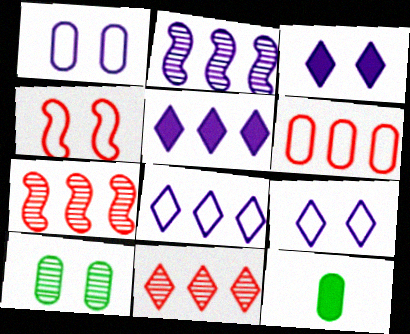[[3, 4, 10], 
[7, 9, 12]]